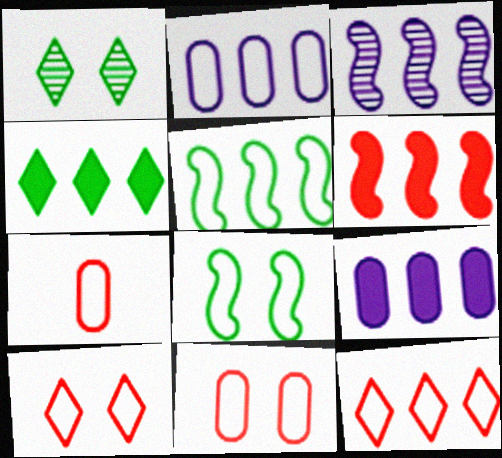[[2, 5, 12], 
[3, 5, 6], 
[4, 6, 9]]